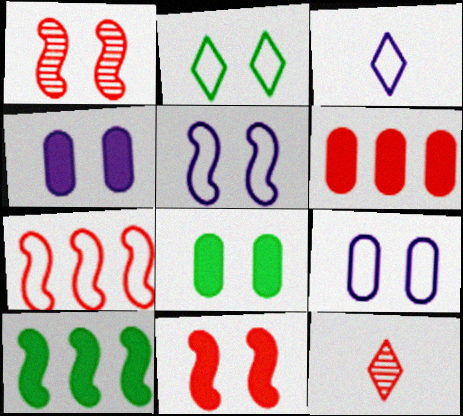[[1, 2, 4], 
[9, 10, 12]]